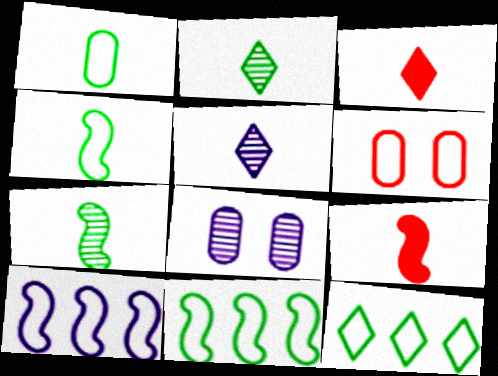[[1, 5, 9], 
[3, 8, 11], 
[8, 9, 12]]